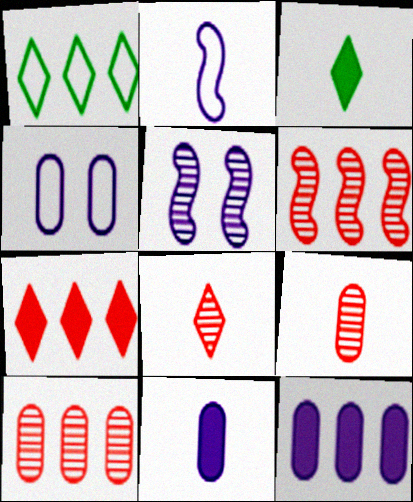[[1, 6, 12], 
[2, 3, 9], 
[3, 4, 6]]